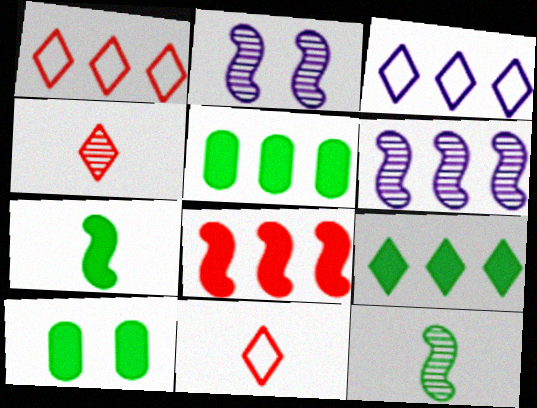[[1, 5, 6], 
[2, 5, 11], 
[6, 10, 11], 
[7, 9, 10]]